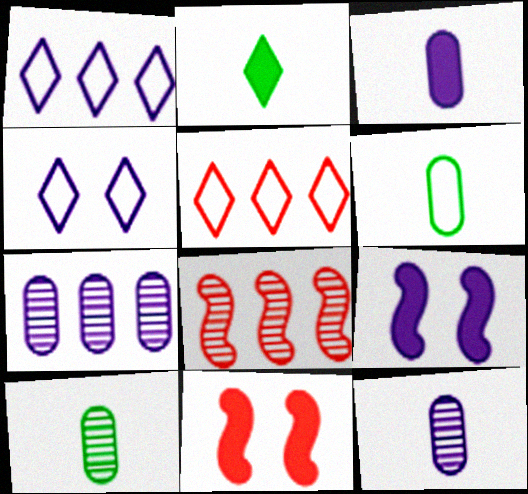[[1, 9, 12], 
[1, 10, 11], 
[5, 9, 10]]